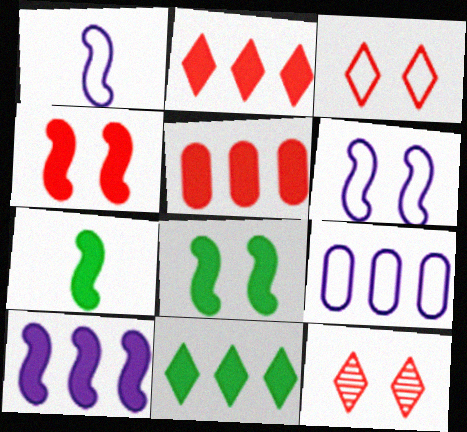[[4, 7, 10], 
[5, 10, 11], 
[7, 9, 12]]